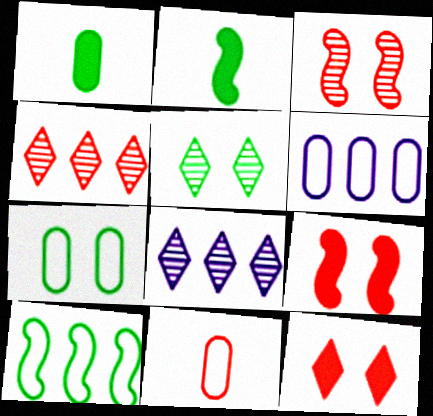[[1, 5, 10], 
[4, 9, 11], 
[6, 7, 11]]